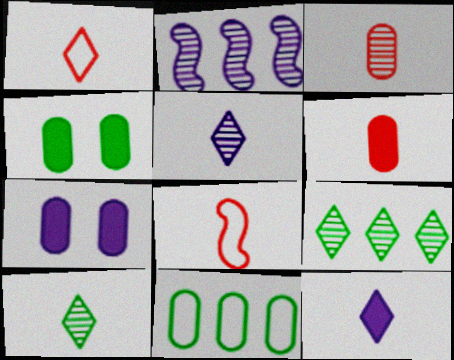[[1, 2, 4], 
[1, 10, 12], 
[3, 7, 11], 
[7, 8, 9]]